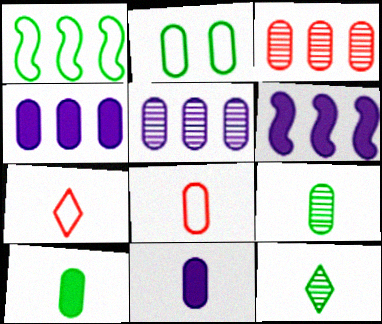[[2, 3, 11], 
[8, 9, 11]]